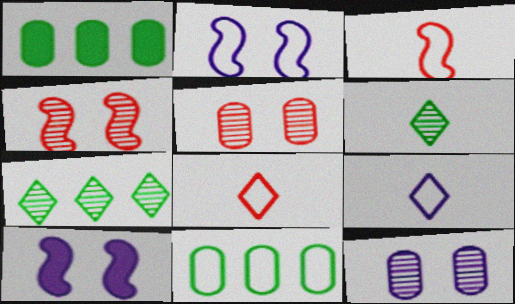[[1, 4, 9], 
[2, 8, 11]]